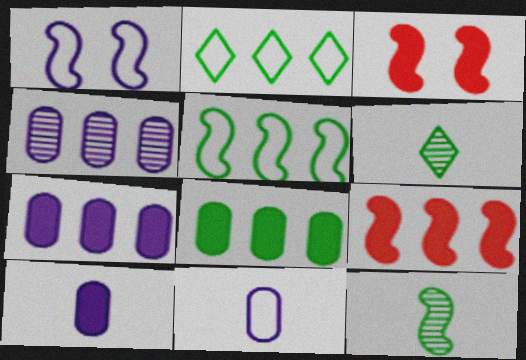[[1, 9, 12], 
[2, 4, 9]]